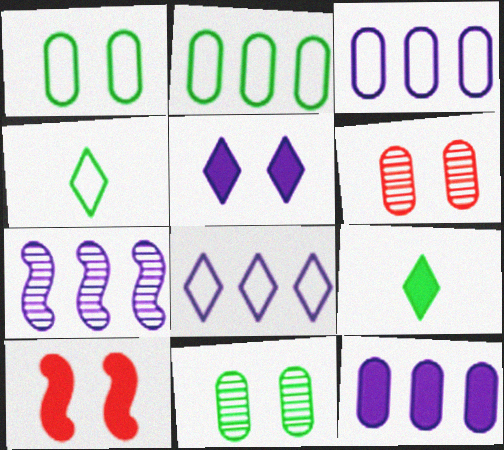[[7, 8, 12], 
[9, 10, 12]]